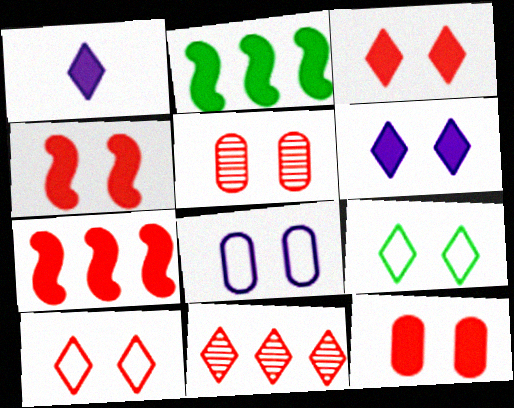[[1, 2, 12], 
[1, 9, 11], 
[3, 4, 12], 
[4, 5, 10]]